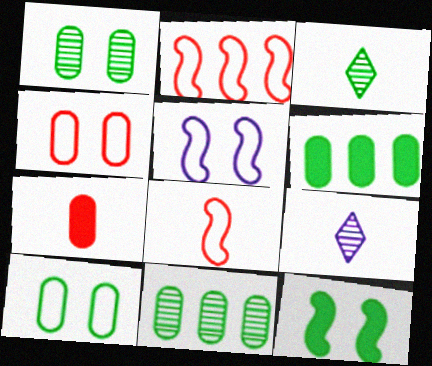[]